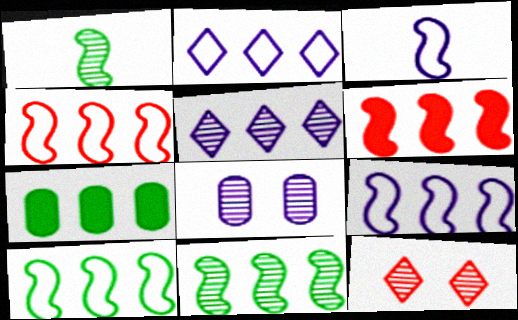[[3, 7, 12], 
[4, 5, 7], 
[4, 9, 10], 
[6, 9, 11]]